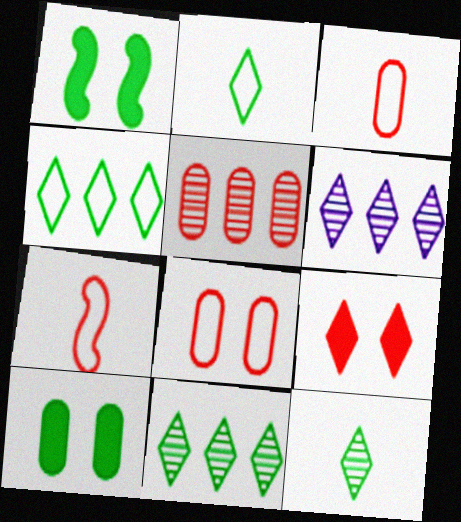[[1, 3, 6], 
[2, 6, 9], 
[5, 7, 9], 
[6, 7, 10]]